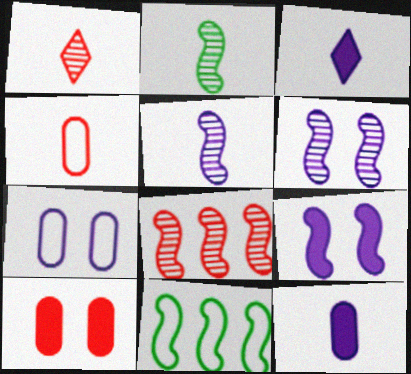[[2, 3, 4], 
[2, 6, 8]]